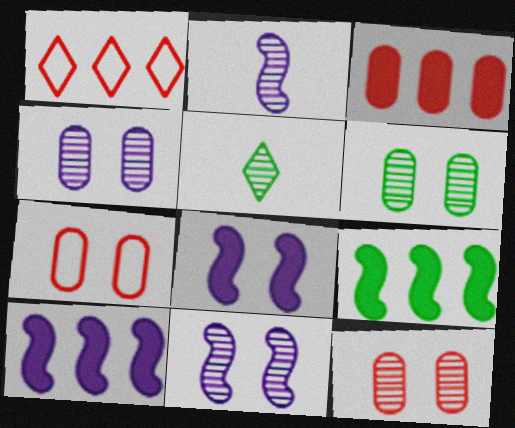[[4, 6, 12], 
[5, 7, 10]]